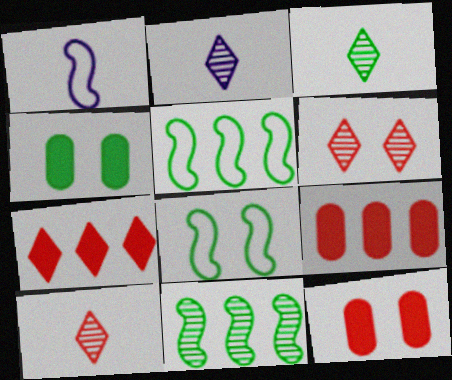[[2, 3, 10], 
[2, 5, 12], 
[2, 8, 9], 
[3, 4, 5]]